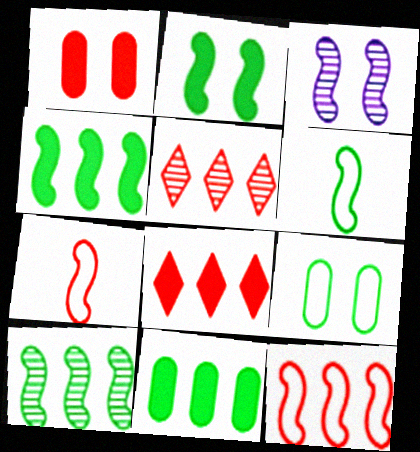[[1, 5, 7], 
[2, 6, 10], 
[3, 4, 7]]